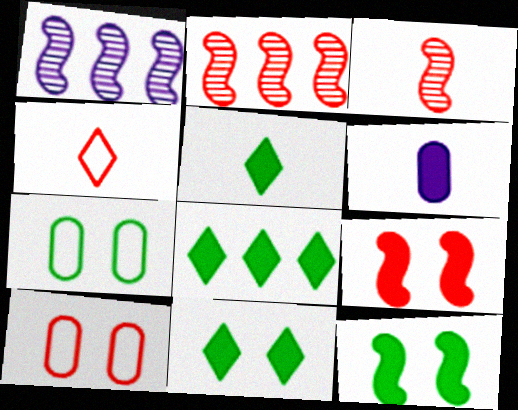[[1, 5, 10], 
[5, 8, 11], 
[6, 8, 9]]